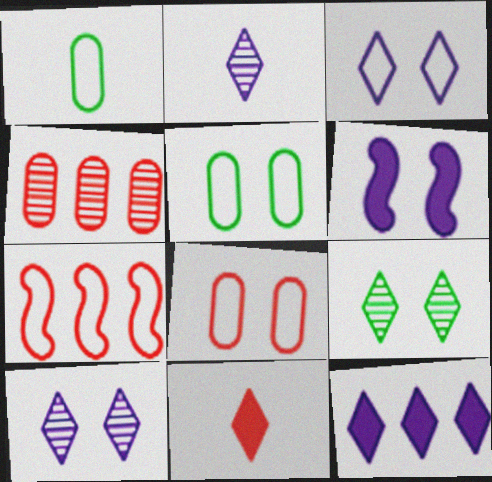[[1, 3, 7], 
[2, 3, 12], 
[6, 8, 9]]